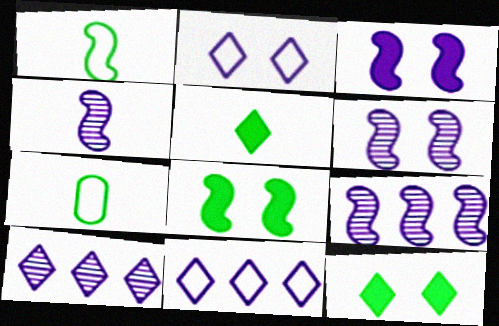[[4, 6, 9]]